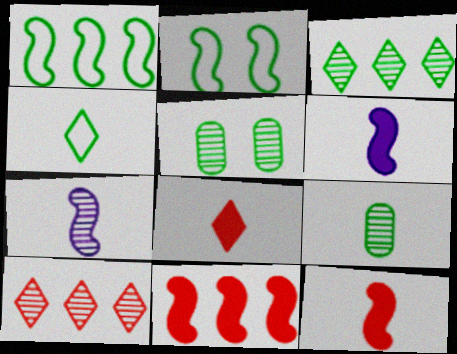[[2, 7, 11], 
[5, 7, 10]]